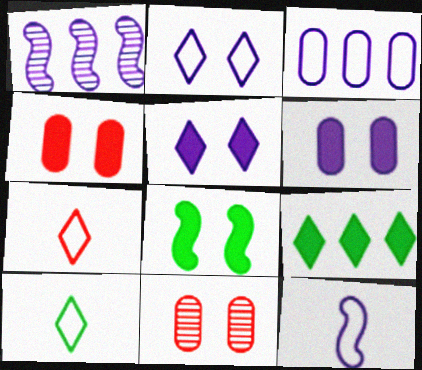[[1, 4, 10], 
[2, 3, 12], 
[2, 8, 11], 
[4, 5, 8], 
[9, 11, 12]]